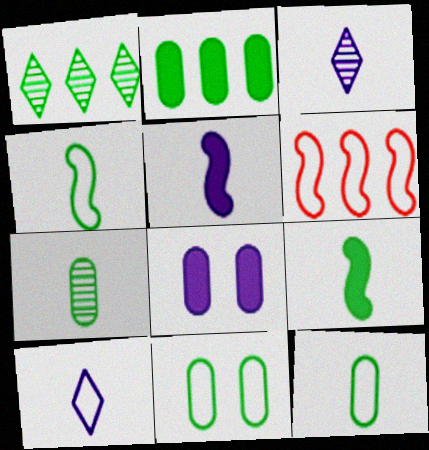[[1, 9, 11], 
[2, 7, 11], 
[6, 10, 11]]